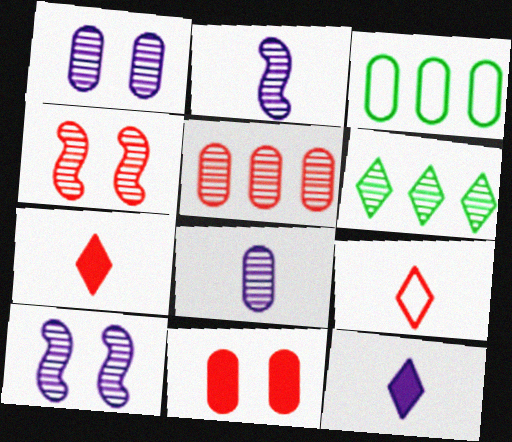[[3, 4, 12], 
[3, 7, 10], 
[3, 8, 11], 
[4, 6, 8]]